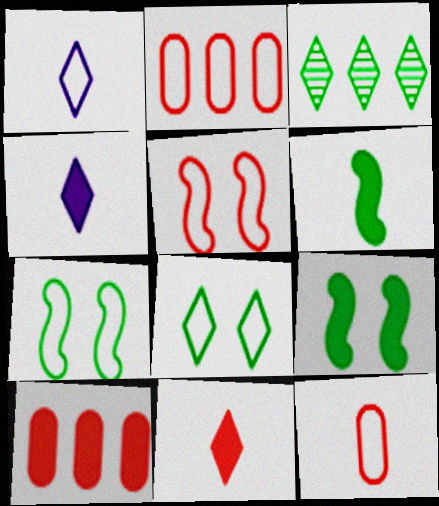[[1, 2, 7], 
[4, 9, 10]]